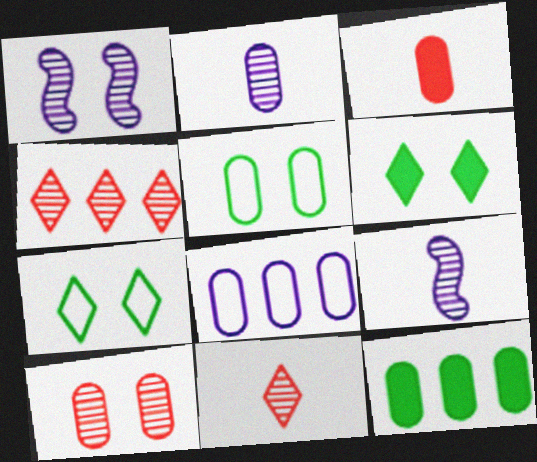[]